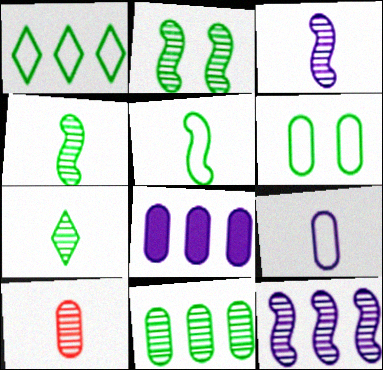[[1, 5, 6], 
[2, 7, 11], 
[3, 7, 10], 
[6, 8, 10]]